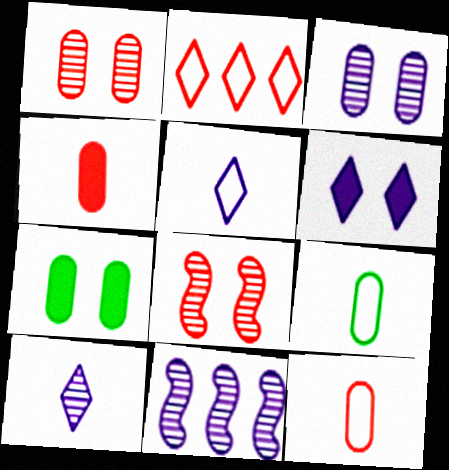[[2, 4, 8], 
[3, 10, 11]]